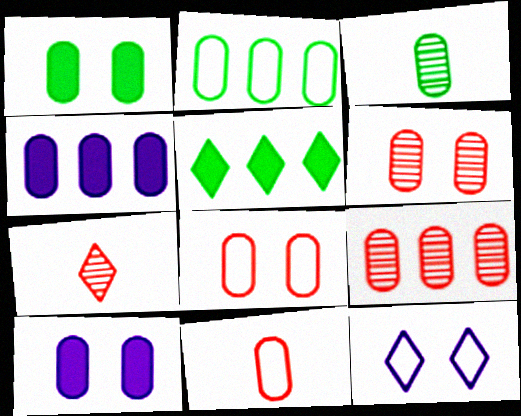[[1, 2, 3], 
[2, 4, 9], 
[3, 4, 8], 
[5, 7, 12]]